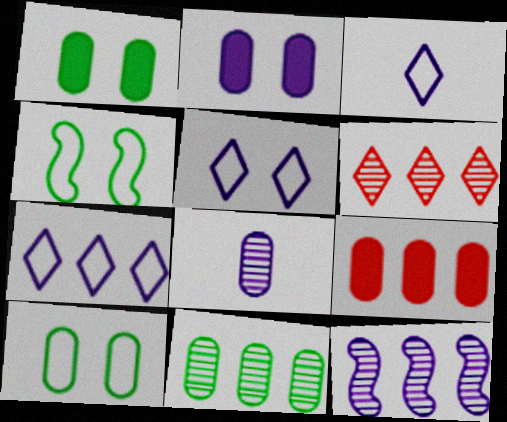[[2, 3, 12], 
[3, 5, 7], 
[6, 11, 12], 
[8, 9, 10]]